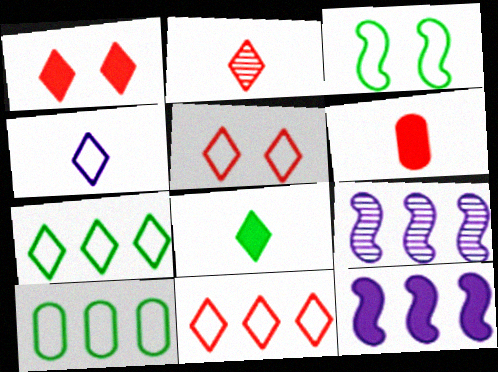[[1, 2, 11], 
[2, 4, 8], 
[4, 5, 7]]